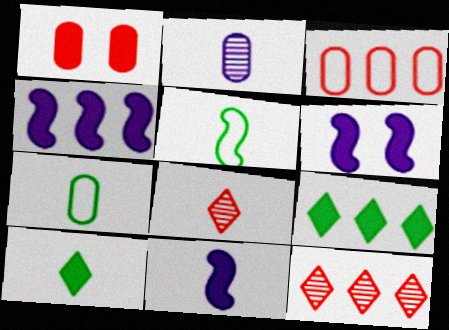[[1, 4, 10], 
[1, 9, 11], 
[4, 6, 11], 
[6, 7, 12], 
[7, 8, 11]]